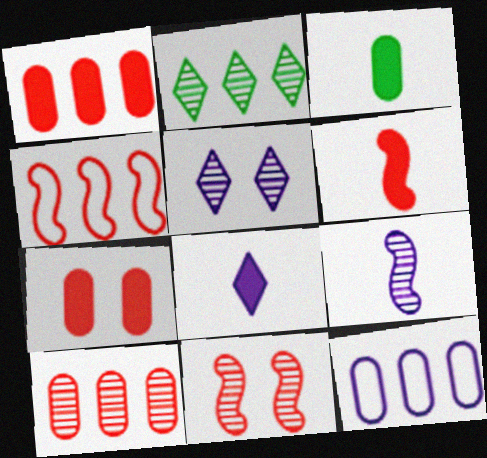[[3, 4, 5], 
[3, 6, 8], 
[4, 6, 11]]